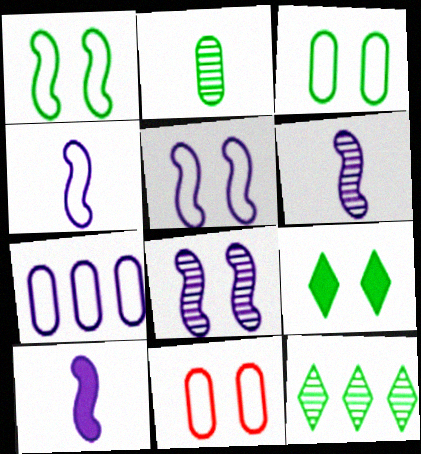[[4, 6, 10], 
[8, 9, 11], 
[10, 11, 12]]